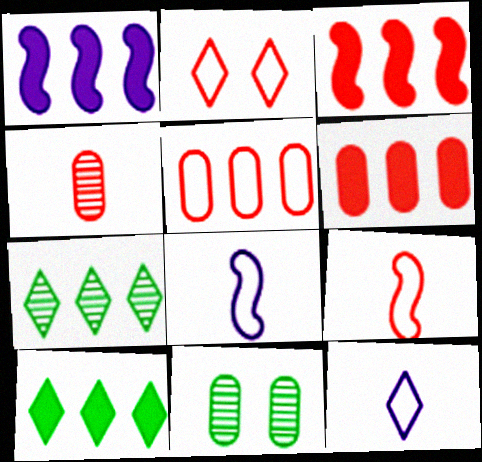[[1, 5, 7], 
[1, 6, 10], 
[2, 3, 4], 
[2, 5, 9], 
[3, 11, 12]]